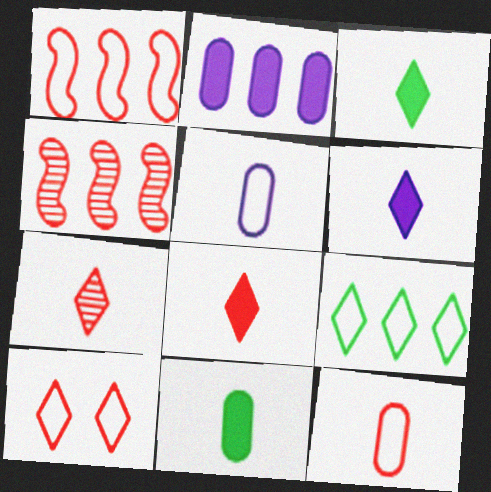[[1, 10, 12], 
[2, 4, 9], 
[3, 6, 8]]